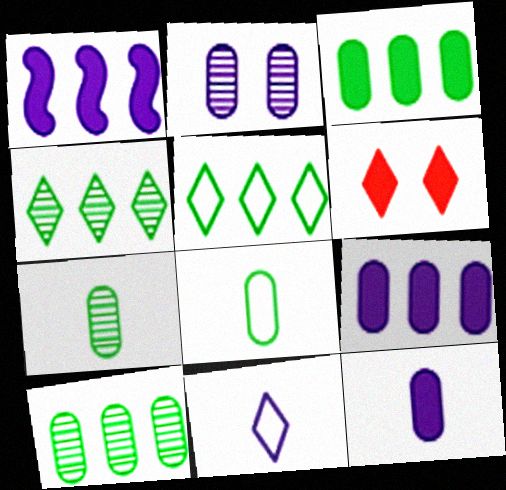[[1, 2, 11], 
[4, 6, 11]]